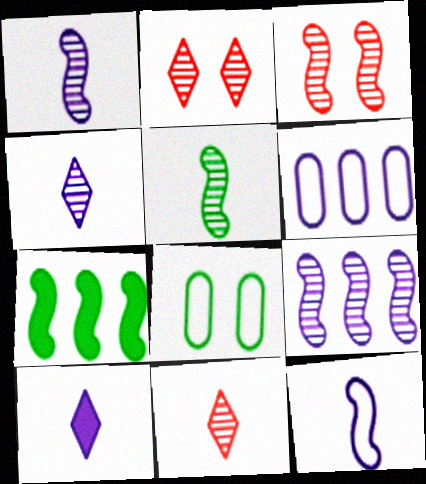[[3, 5, 9], 
[3, 7, 12]]